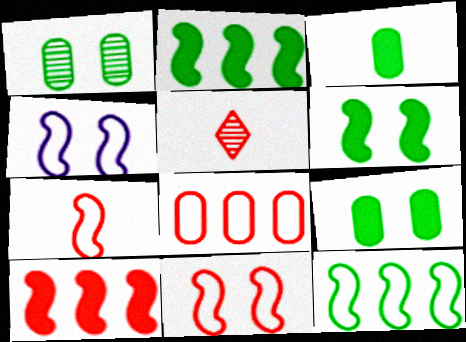[[4, 7, 12]]